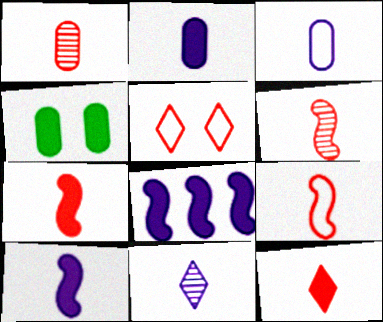[[1, 9, 12], 
[3, 10, 11], 
[4, 8, 12], 
[6, 7, 9]]